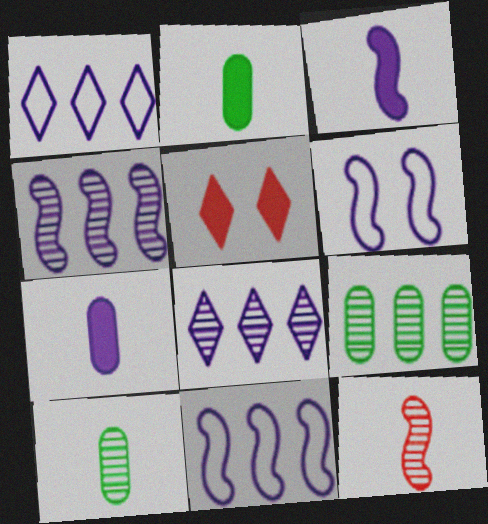[[3, 4, 6], 
[5, 10, 11], 
[6, 7, 8]]